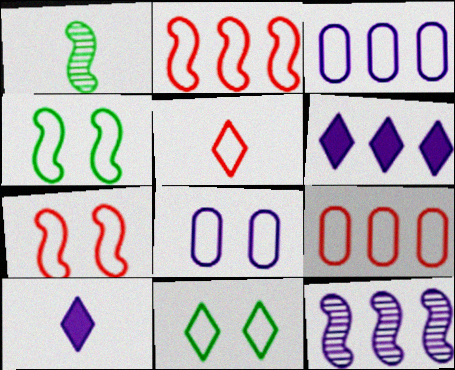[[3, 4, 5], 
[3, 6, 12], 
[5, 7, 9], 
[7, 8, 11], 
[8, 10, 12]]